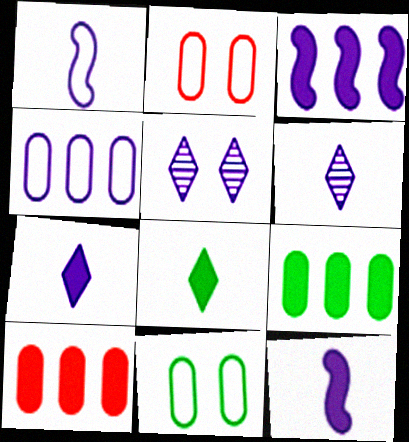[[4, 5, 12]]